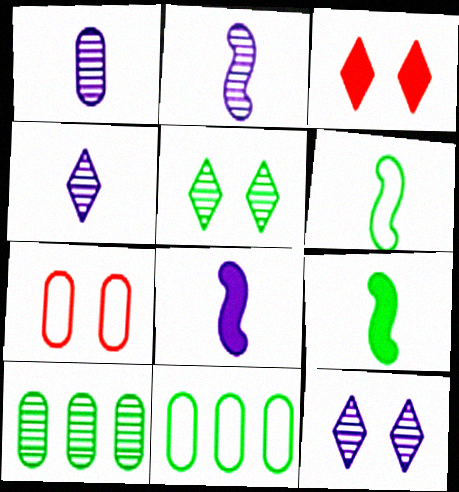[[1, 2, 4], 
[2, 3, 11], 
[5, 9, 11]]